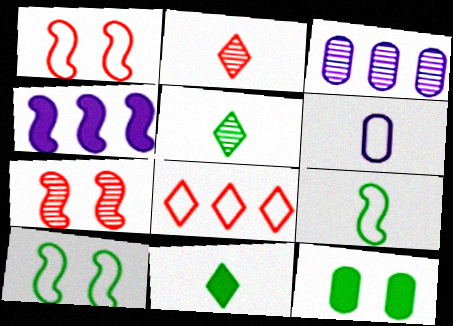[[1, 3, 11], 
[3, 5, 7], 
[4, 7, 9], 
[6, 8, 10]]